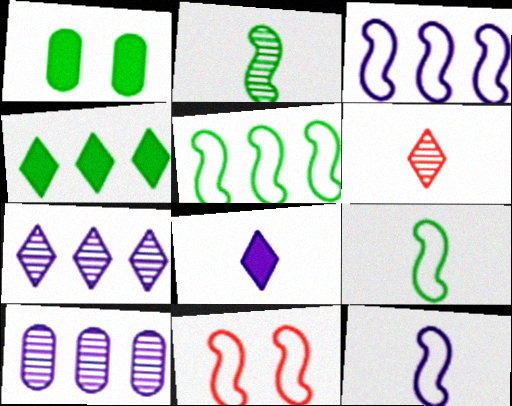[[1, 3, 6], 
[3, 9, 11], 
[5, 11, 12]]